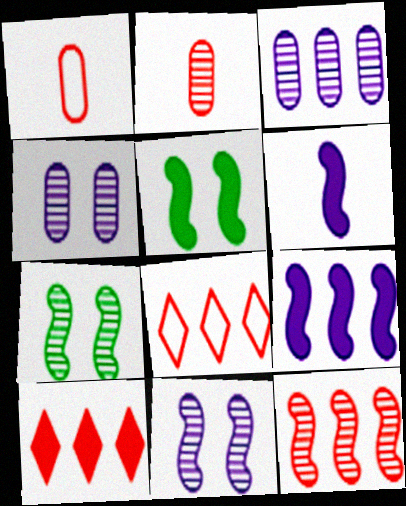[]